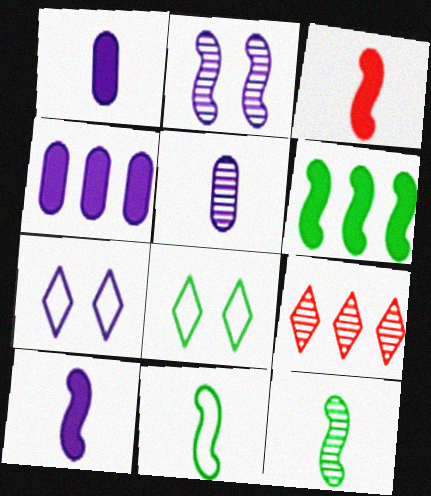[]